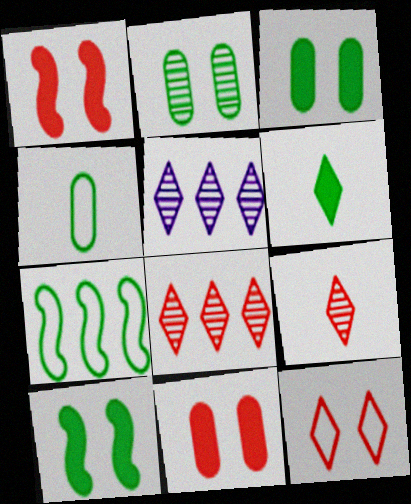[[1, 4, 5], 
[2, 6, 7], 
[5, 6, 12]]